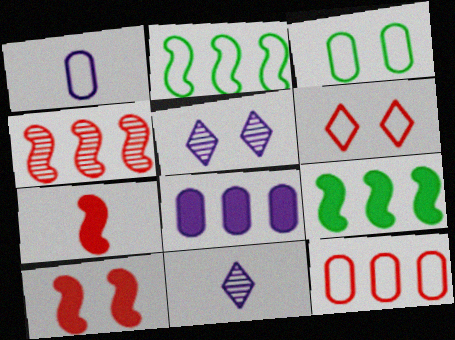[[1, 2, 6], 
[1, 3, 12], 
[3, 5, 10]]